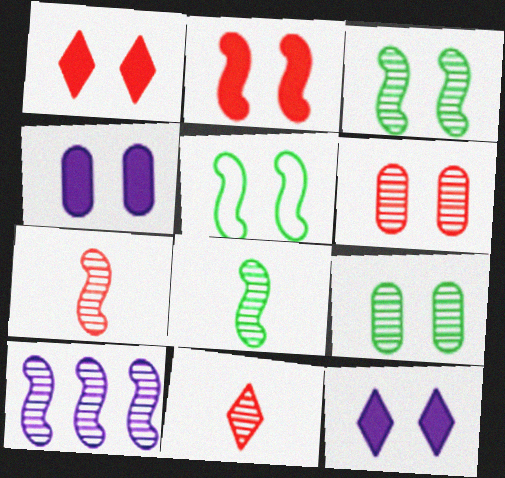[[3, 7, 10], 
[5, 6, 12], 
[9, 10, 11]]